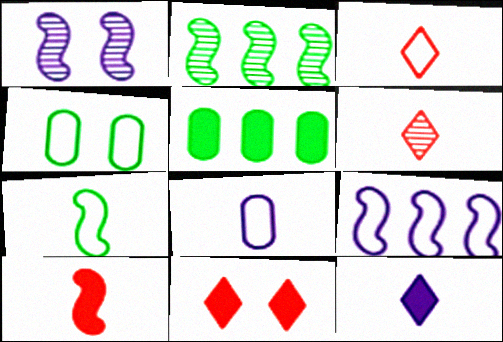[[1, 3, 5], 
[1, 4, 11], 
[2, 8, 11], 
[3, 4, 9], 
[3, 7, 8]]